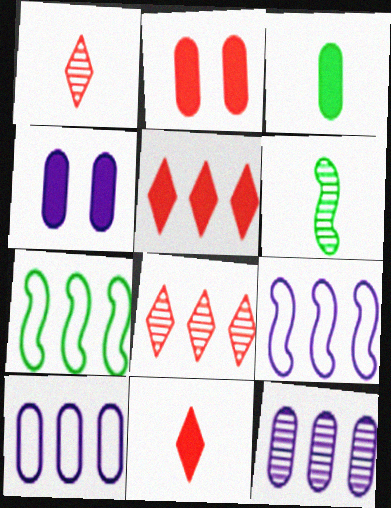[[1, 4, 7], 
[5, 7, 12]]